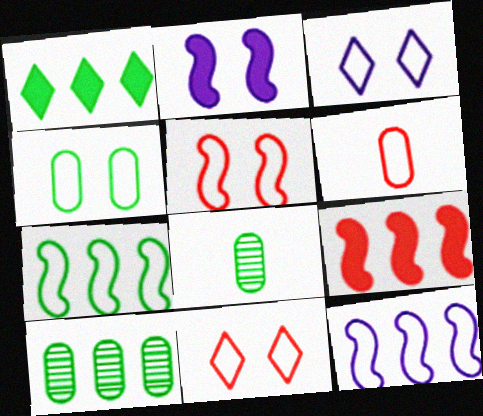[[1, 7, 10], 
[3, 4, 5], 
[3, 6, 7], 
[3, 8, 9]]